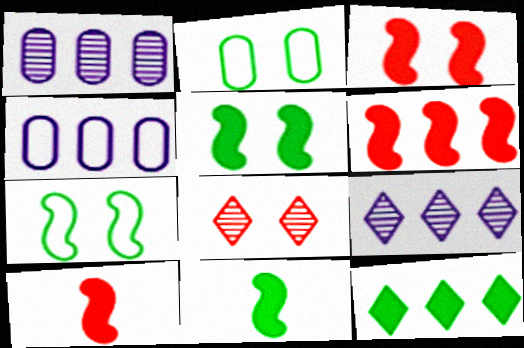[[2, 9, 10], 
[3, 6, 10], 
[4, 8, 11]]